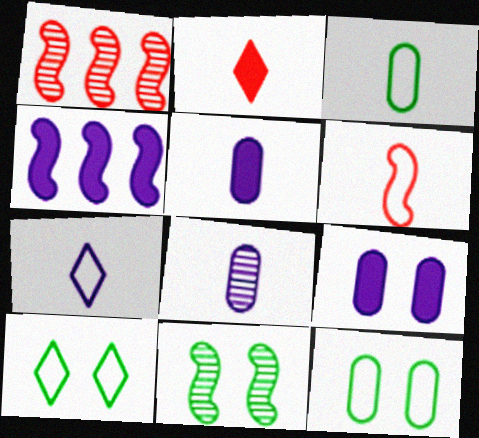[[1, 5, 10], 
[3, 6, 7], 
[4, 6, 11]]